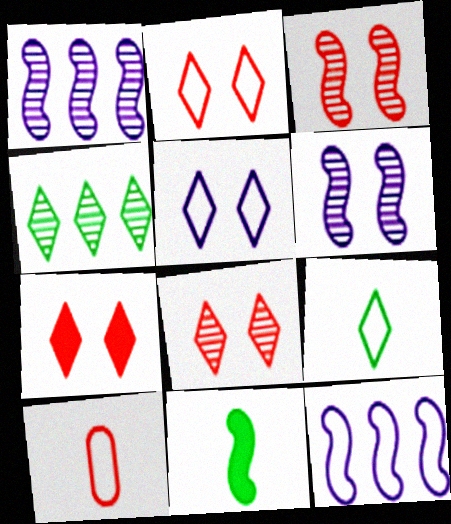[[2, 7, 8], 
[3, 11, 12]]